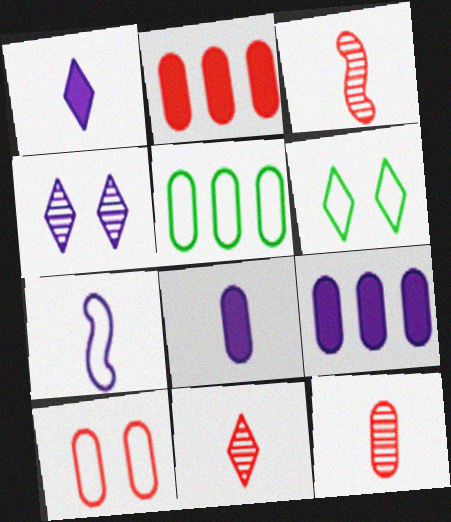[[2, 10, 12], 
[3, 6, 9], 
[3, 11, 12], 
[4, 7, 9]]